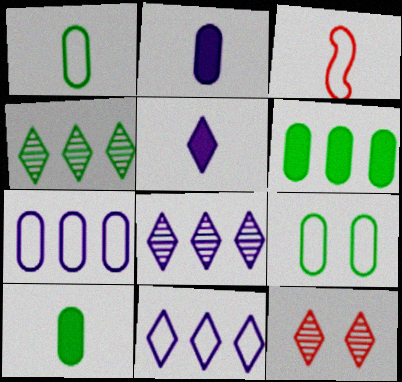[[3, 9, 11]]